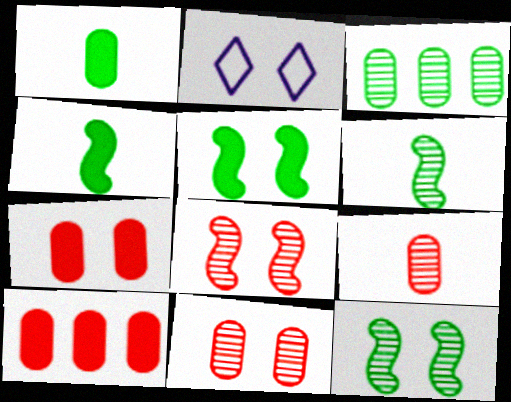[[2, 5, 11], 
[2, 6, 10], 
[2, 7, 12]]